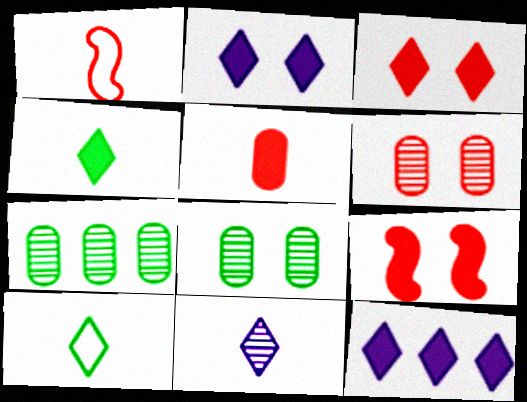[[1, 2, 7], 
[1, 8, 12], 
[3, 4, 12]]